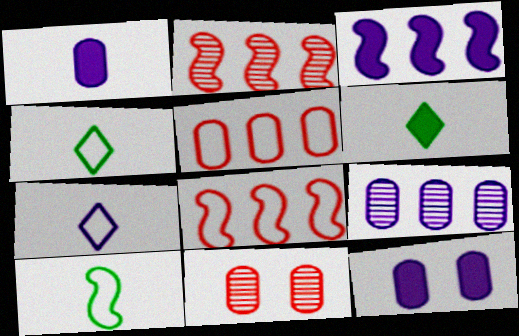[[2, 4, 12], 
[3, 4, 11]]